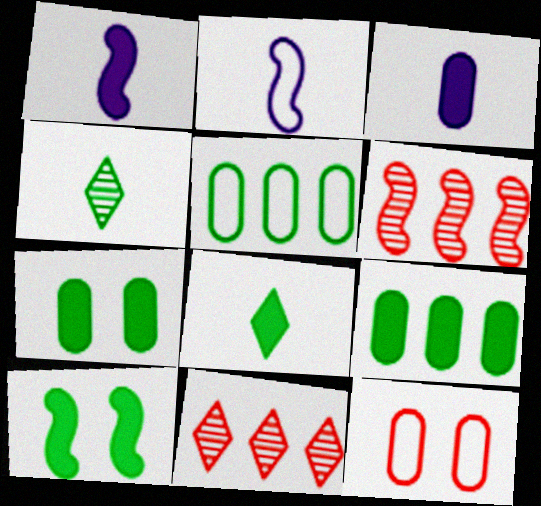[[2, 6, 10], 
[2, 7, 11], 
[4, 5, 10], 
[8, 9, 10]]